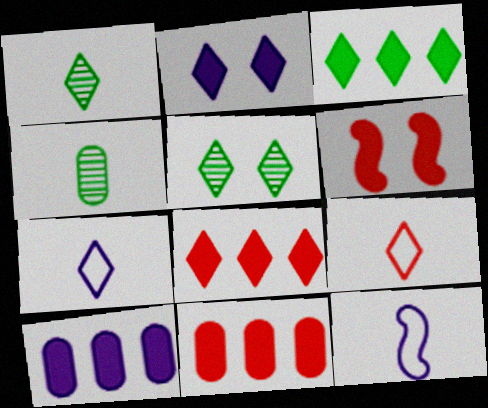[[5, 7, 8], 
[5, 11, 12]]